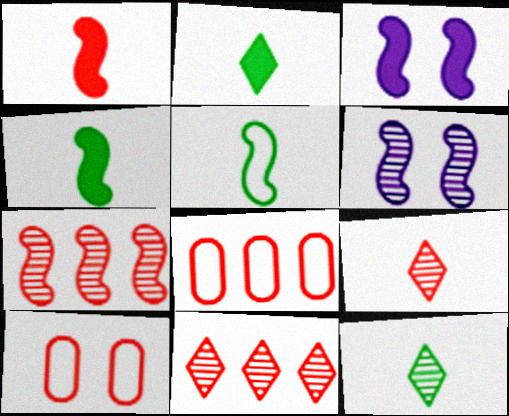[[1, 10, 11], 
[2, 6, 8], 
[3, 5, 7], 
[3, 8, 12]]